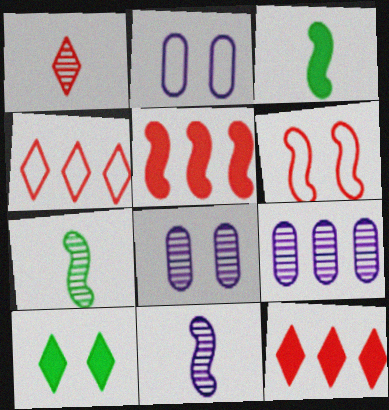[[2, 7, 12], 
[3, 4, 8], 
[6, 8, 10]]